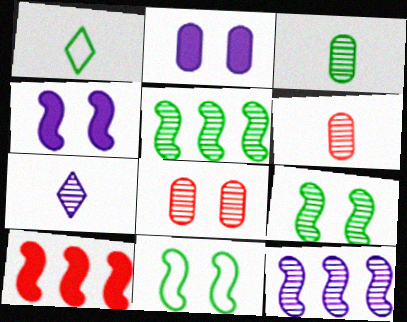[[5, 7, 8]]